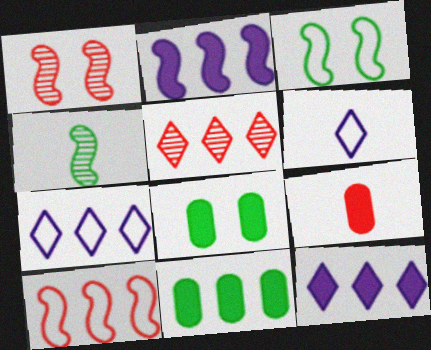[[1, 6, 11], 
[4, 6, 9]]